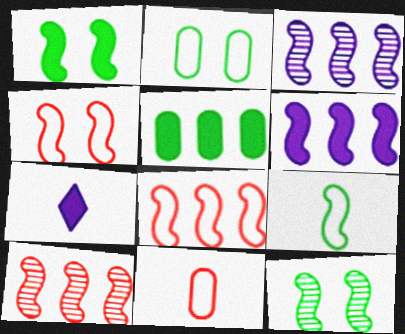[[2, 7, 10]]